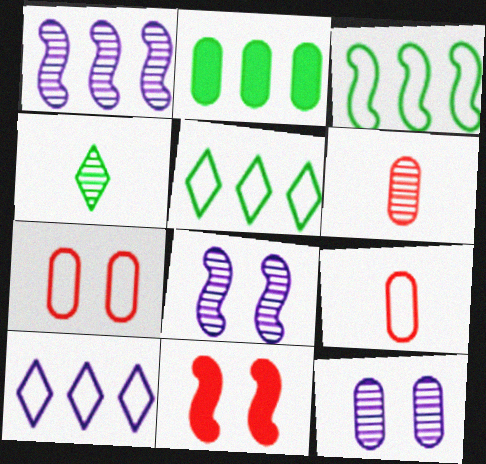[[2, 9, 12]]